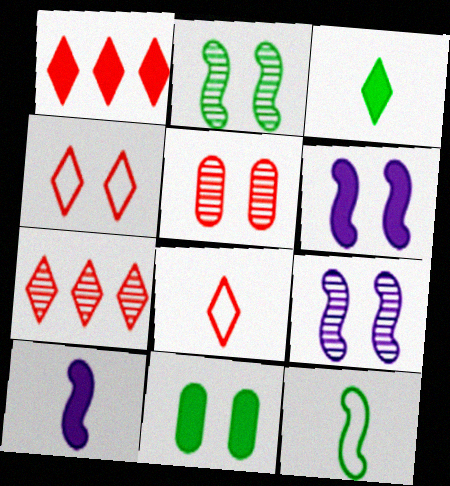[[1, 10, 11], 
[4, 9, 11]]